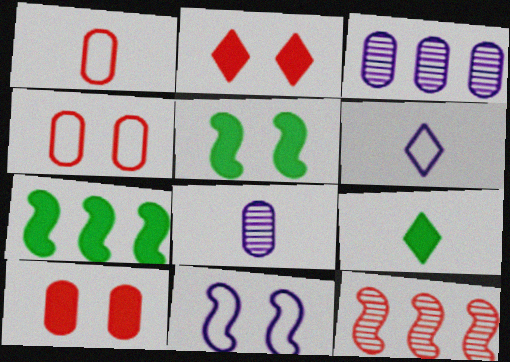[[1, 2, 12]]